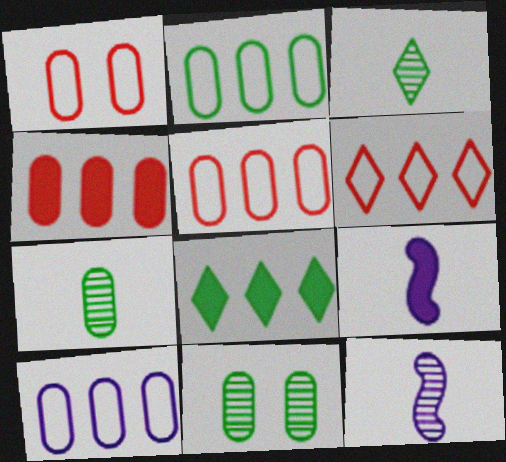[[1, 8, 12], 
[2, 5, 10], 
[6, 9, 11]]